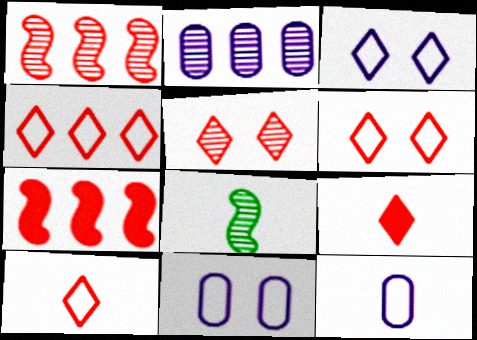[[2, 5, 8], 
[4, 5, 9], 
[4, 6, 10], 
[8, 9, 12]]